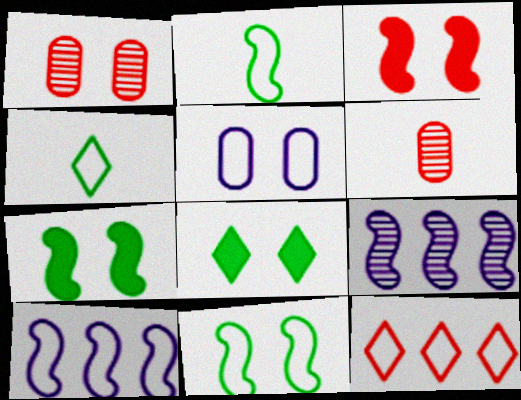[[2, 3, 9], 
[2, 5, 12], 
[3, 6, 12], 
[6, 8, 10]]